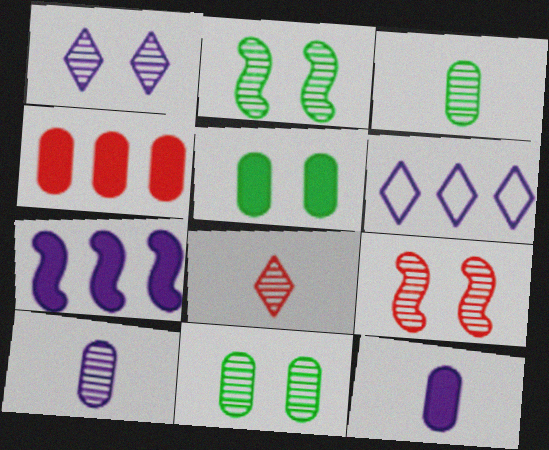[[1, 9, 11], 
[4, 5, 12]]